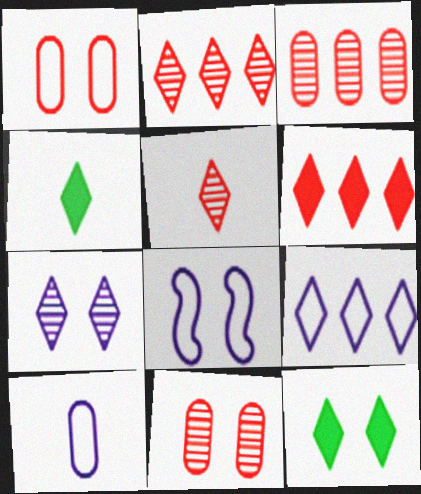[[3, 4, 8], 
[5, 9, 12], 
[8, 9, 10], 
[8, 11, 12]]